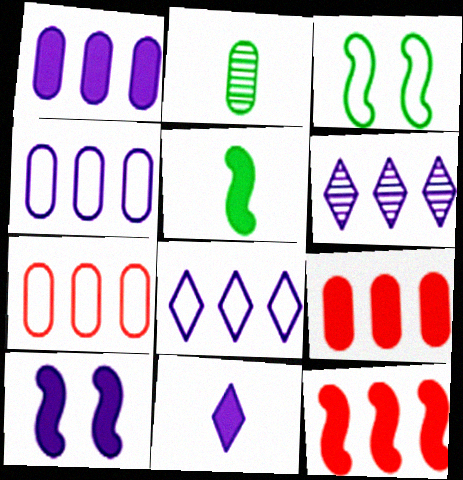[[1, 10, 11], 
[5, 10, 12]]